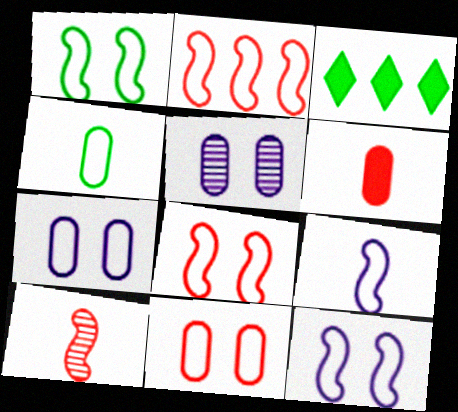[[1, 2, 9], 
[1, 8, 12], 
[3, 7, 10]]